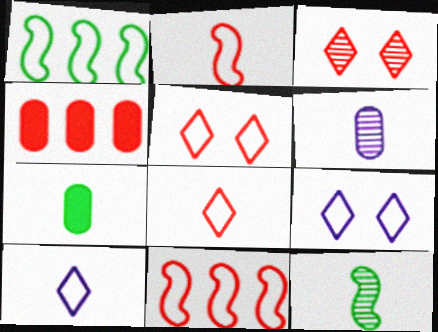[[2, 3, 4], 
[4, 9, 12]]